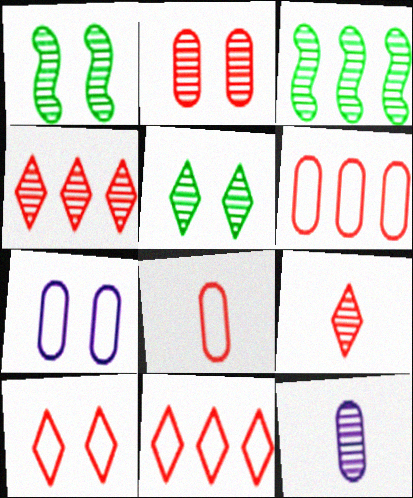[[1, 4, 12]]